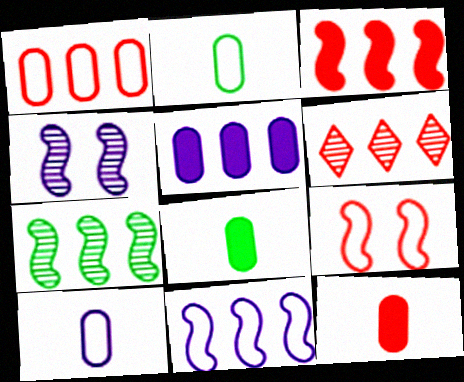[[1, 3, 6], 
[3, 7, 11], 
[6, 9, 12]]